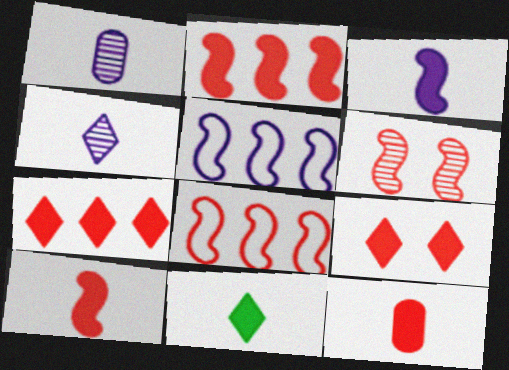[[2, 9, 12], 
[3, 11, 12], 
[6, 8, 10]]